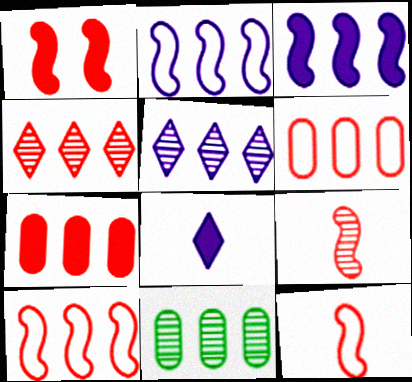[[1, 9, 10], 
[4, 7, 10]]